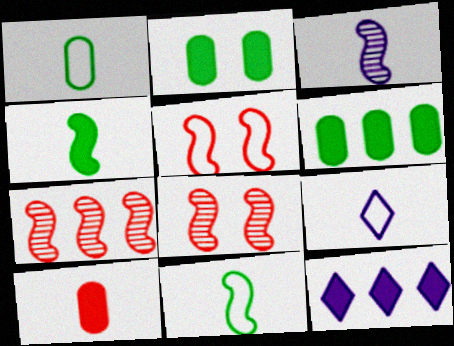[[1, 8, 12], 
[2, 7, 9], 
[6, 8, 9]]